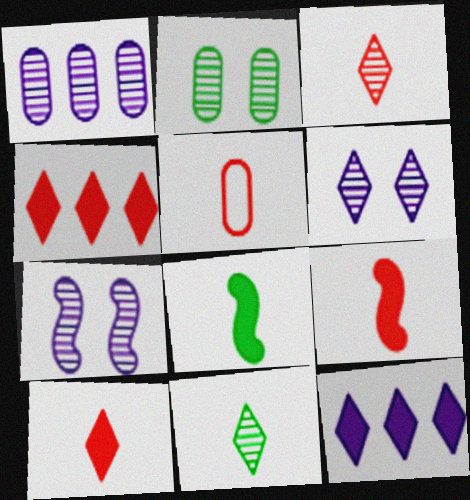[[3, 5, 9]]